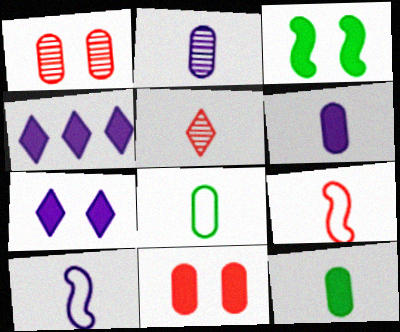[[3, 7, 11], 
[5, 10, 12]]